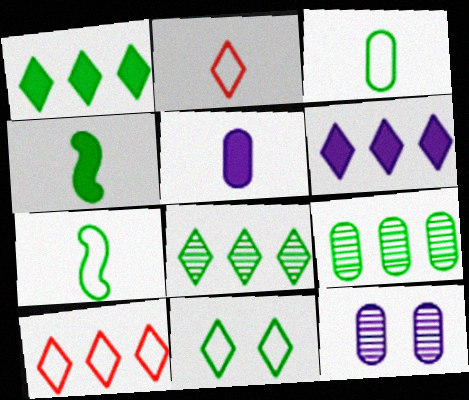[[4, 9, 11], 
[4, 10, 12], 
[6, 8, 10]]